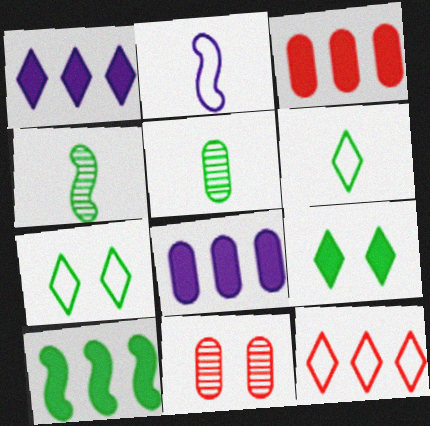[[1, 3, 10], 
[5, 7, 10]]